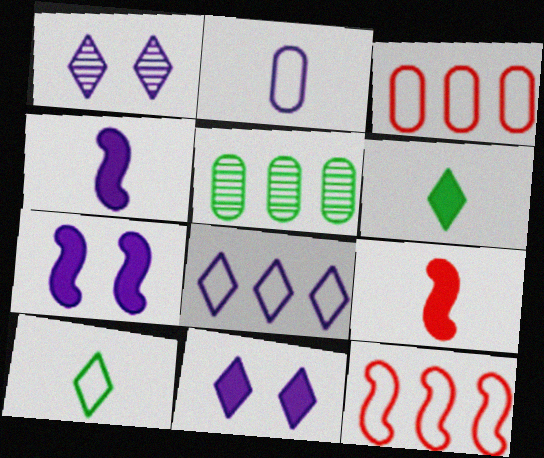[]